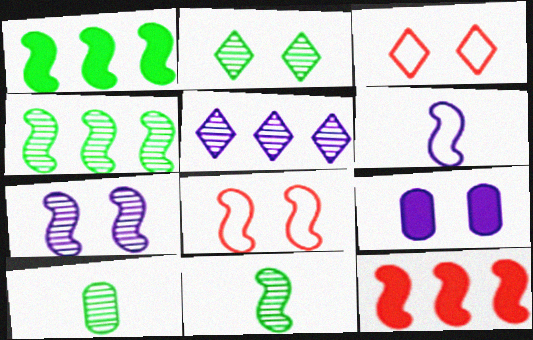[[2, 4, 10], 
[2, 8, 9], 
[5, 6, 9]]